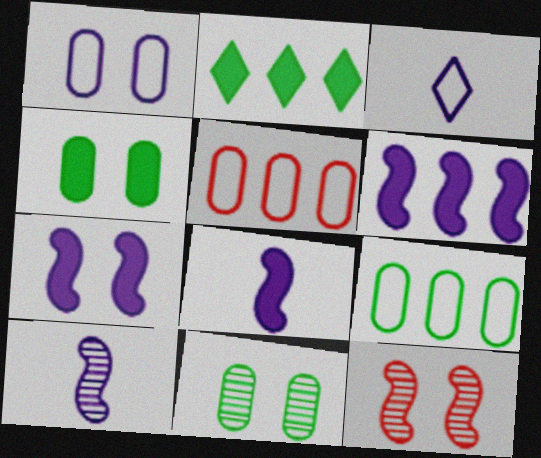[[6, 7, 8]]